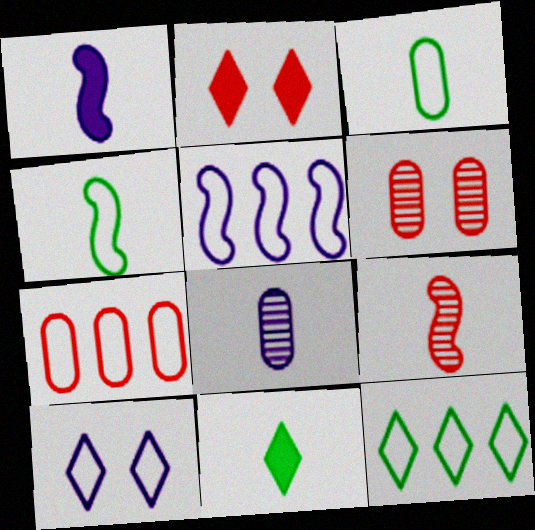[[1, 4, 9], 
[1, 6, 12], 
[2, 7, 9], 
[4, 7, 10], 
[5, 6, 11], 
[5, 7, 12]]